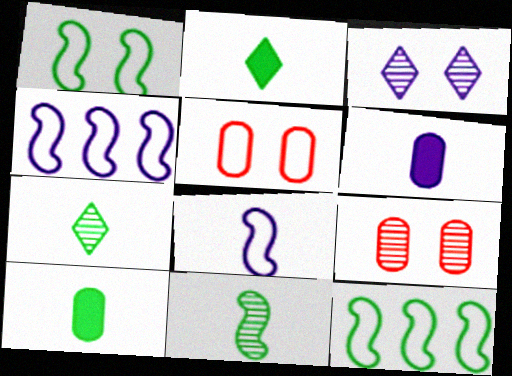[[2, 4, 9], 
[3, 4, 6]]